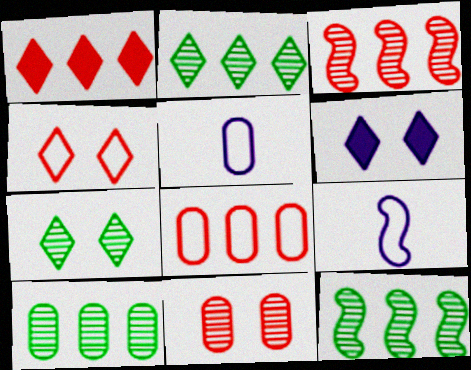[[1, 3, 8], 
[2, 10, 12], 
[4, 6, 7]]